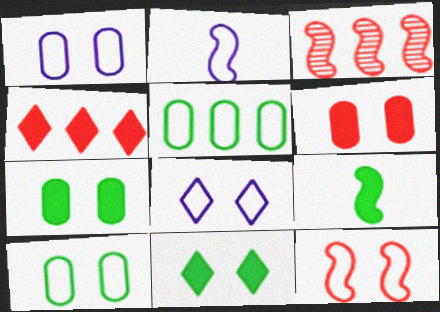[[8, 10, 12]]